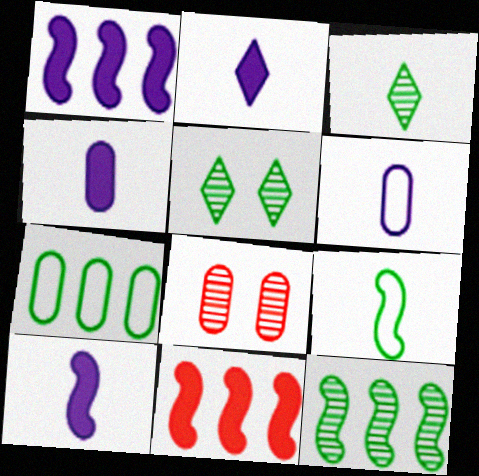[[2, 4, 10], 
[4, 7, 8], 
[5, 6, 11]]